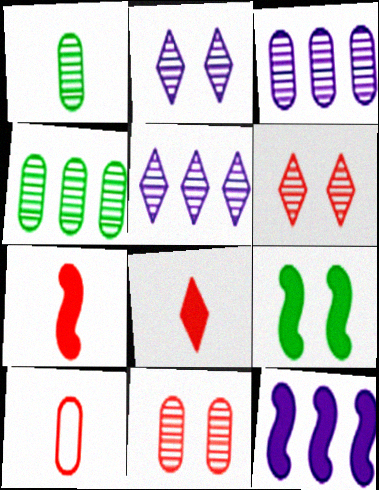[[1, 3, 11], 
[5, 9, 10], 
[7, 9, 12]]